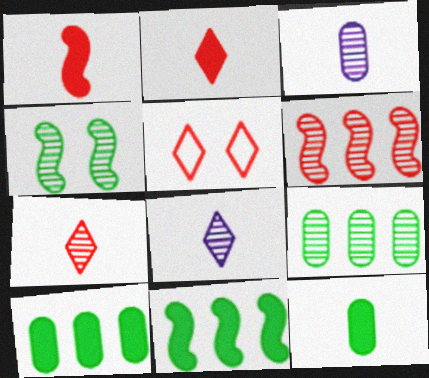[[3, 5, 11]]